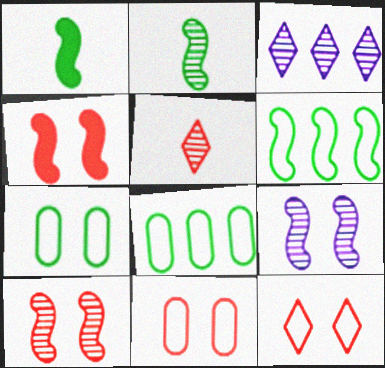[[1, 3, 11]]